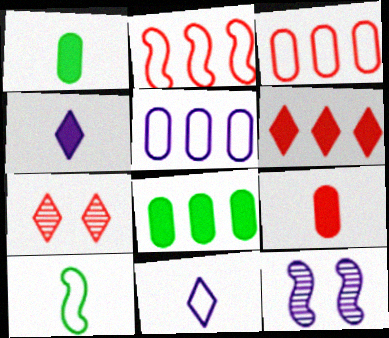[[2, 7, 9], 
[4, 5, 12]]